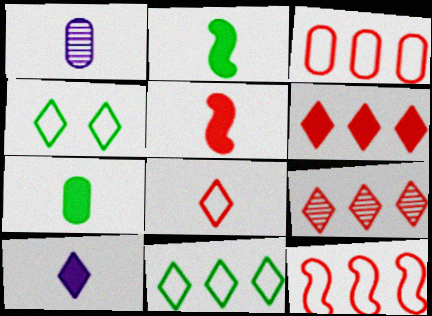[[1, 2, 8], 
[4, 9, 10], 
[5, 7, 10]]